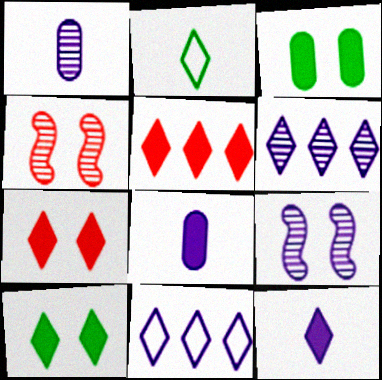[[1, 6, 9], 
[2, 6, 7], 
[5, 10, 12], 
[8, 9, 11]]